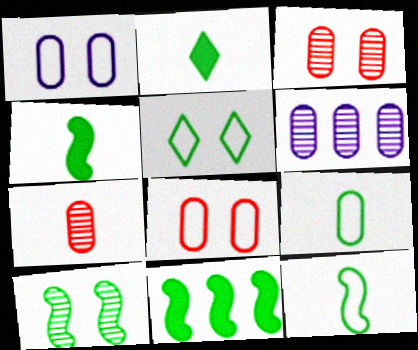[[10, 11, 12]]